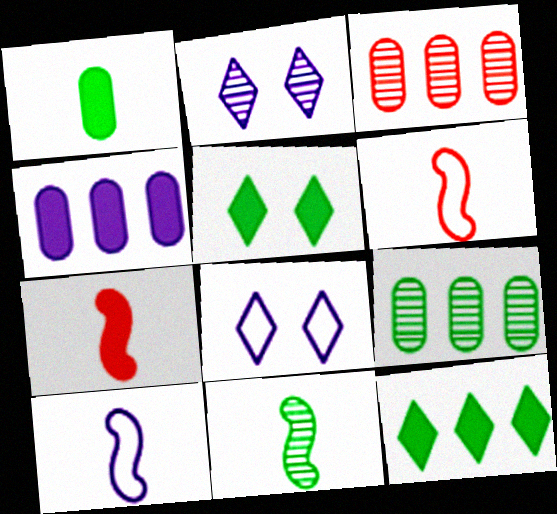[[2, 3, 11], 
[2, 4, 10], 
[3, 5, 10], 
[4, 5, 7], 
[7, 8, 9], 
[7, 10, 11]]